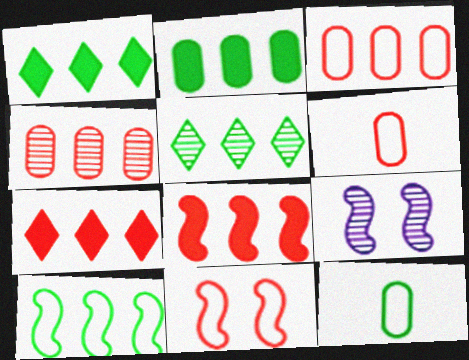[[1, 6, 9], 
[2, 5, 10], 
[7, 9, 12]]